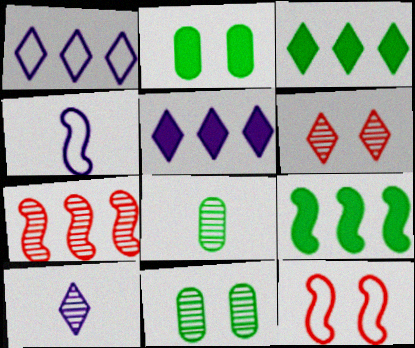[[5, 8, 12], 
[7, 10, 11]]